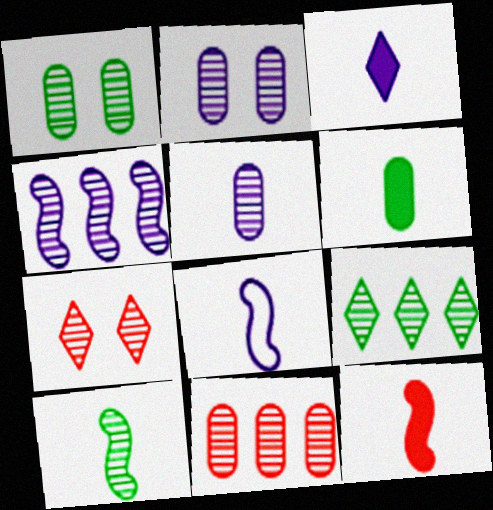[[1, 5, 11], 
[1, 9, 10], 
[3, 5, 8], 
[3, 6, 12], 
[4, 9, 11], 
[8, 10, 12]]